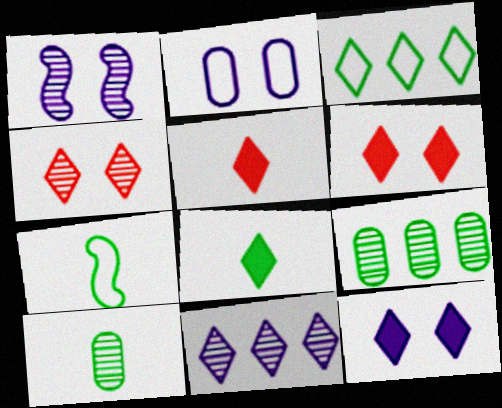[[1, 2, 12], 
[7, 8, 10]]